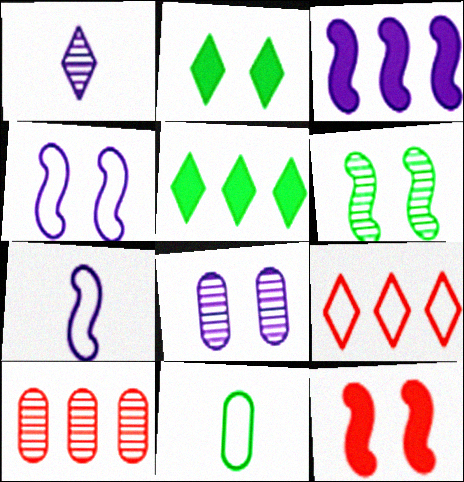[[1, 2, 9], 
[1, 6, 10], 
[2, 7, 10], 
[4, 6, 12], 
[4, 9, 11], 
[5, 6, 11]]